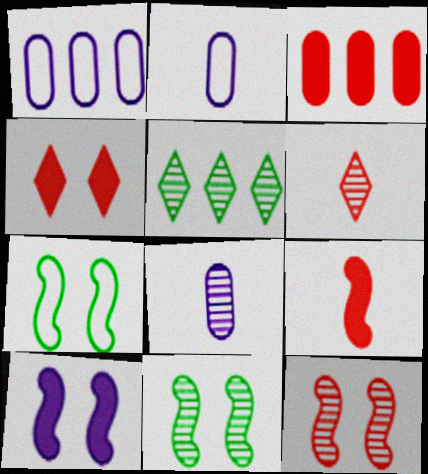[[3, 4, 9], 
[5, 8, 12], 
[7, 10, 12]]